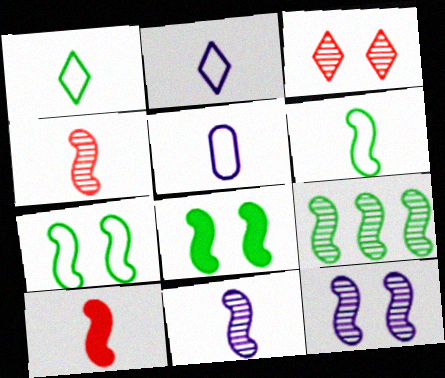[[4, 9, 12], 
[6, 8, 9], 
[6, 10, 11]]